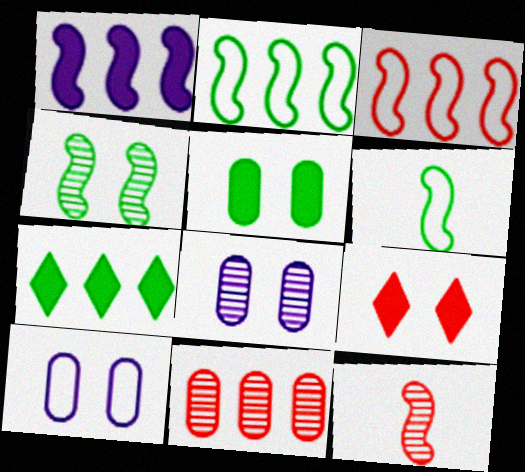[[4, 9, 10], 
[7, 10, 12]]